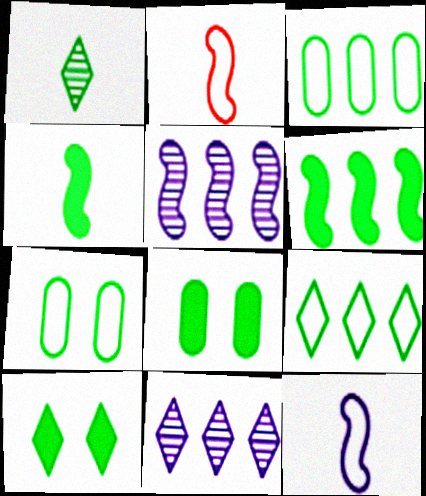[[1, 6, 7], 
[1, 9, 10], 
[2, 8, 11]]